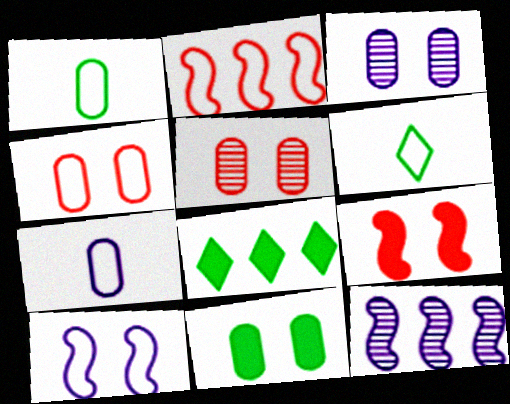[[3, 4, 11]]